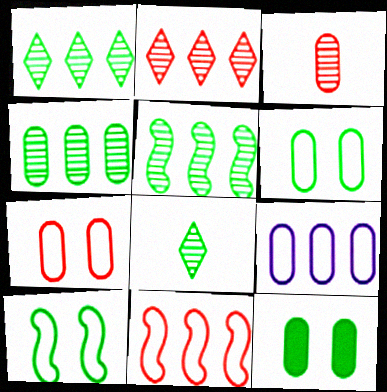[[1, 4, 5], 
[3, 9, 12]]